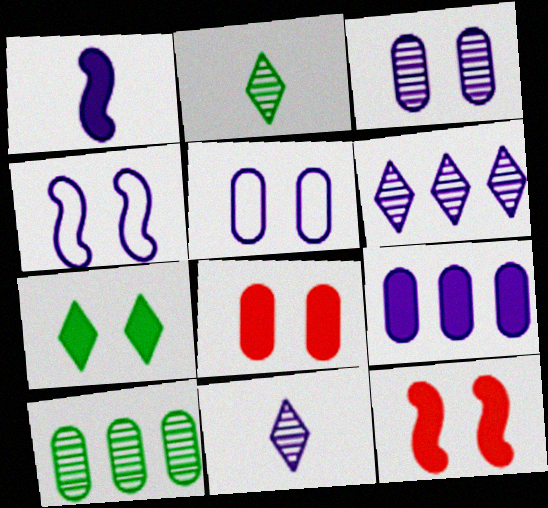[[1, 5, 6], 
[4, 9, 11]]